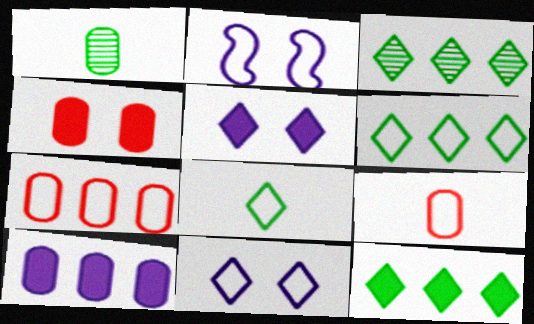[[2, 6, 9], 
[2, 7, 8], 
[3, 6, 12]]